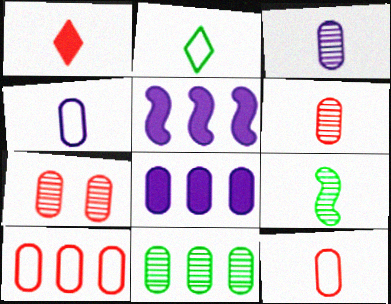[[1, 4, 9], 
[2, 5, 7], 
[3, 7, 11], 
[8, 10, 11]]